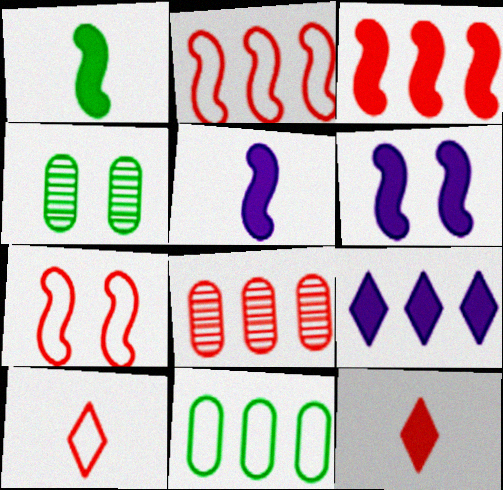[[1, 3, 6], 
[7, 8, 12]]